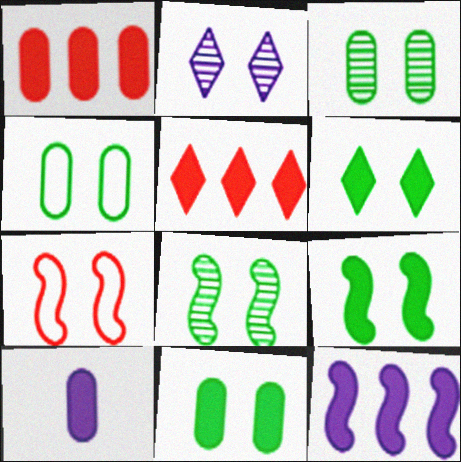[[1, 10, 11], 
[2, 7, 11], 
[3, 4, 11], 
[4, 6, 8], 
[5, 9, 10], 
[6, 9, 11]]